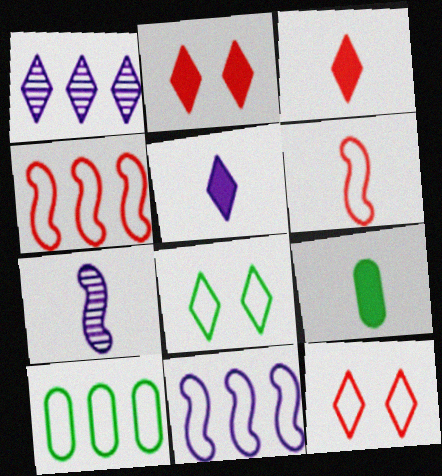[[1, 3, 8], 
[2, 7, 10]]